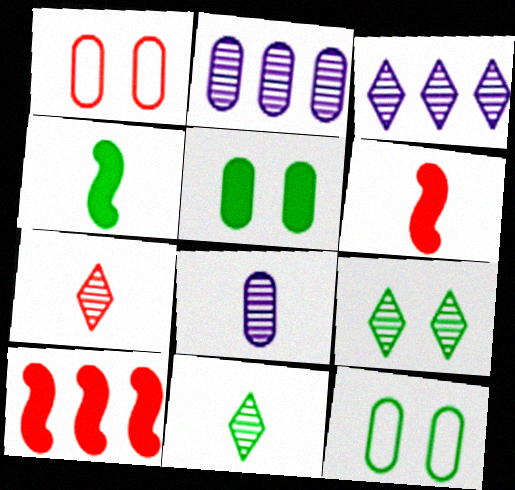[[1, 3, 4], 
[1, 7, 10], 
[3, 6, 12], 
[3, 7, 9]]